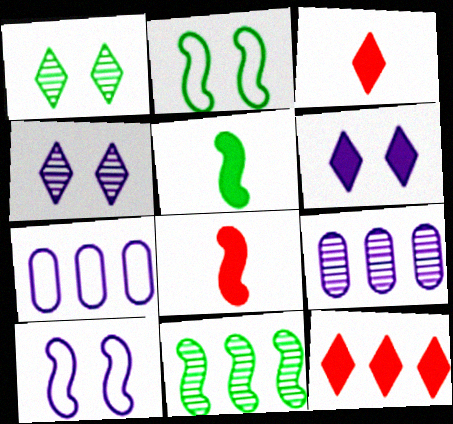[[1, 7, 8], 
[2, 3, 9], 
[2, 5, 11], 
[7, 11, 12], 
[8, 10, 11]]